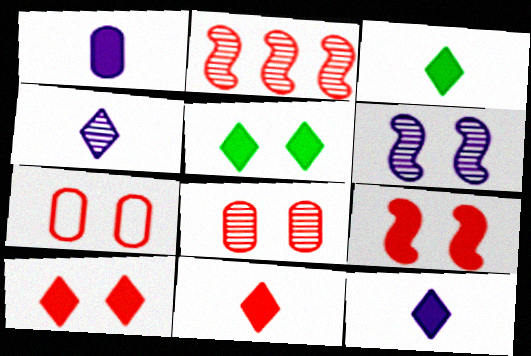[[2, 7, 11], 
[3, 11, 12], 
[5, 6, 7]]